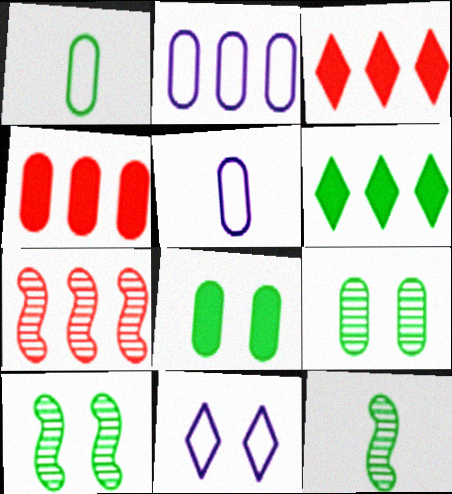[[1, 6, 10], 
[2, 6, 7], 
[3, 5, 10], 
[4, 5, 9], 
[4, 11, 12]]